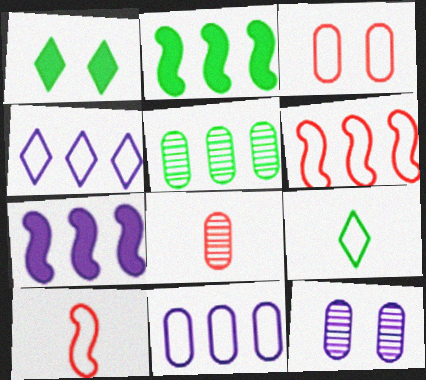[[5, 8, 12]]